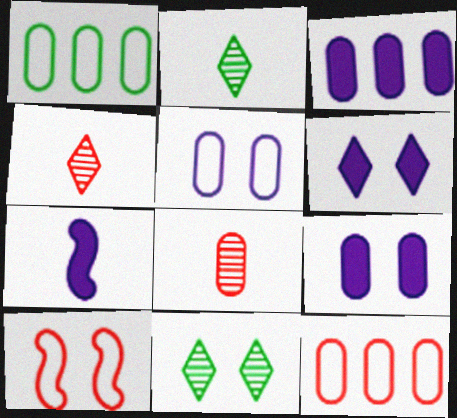[[1, 8, 9], 
[2, 3, 10], 
[3, 6, 7], 
[7, 11, 12], 
[9, 10, 11]]